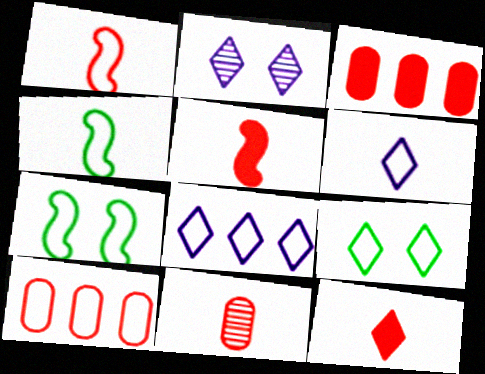[[1, 11, 12], 
[2, 3, 4], 
[6, 7, 10]]